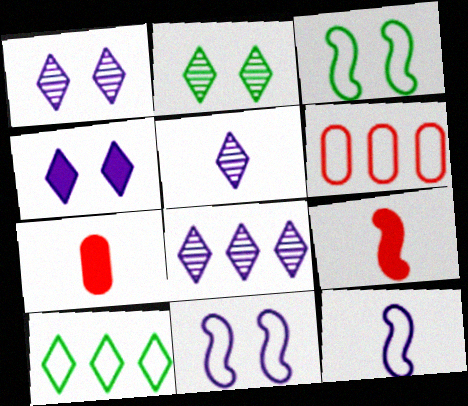[[1, 5, 8], 
[3, 7, 8]]